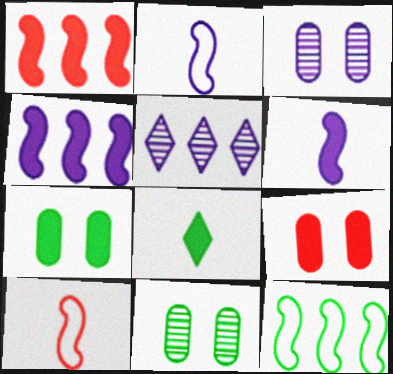[[4, 8, 9], 
[5, 7, 10], 
[8, 11, 12]]